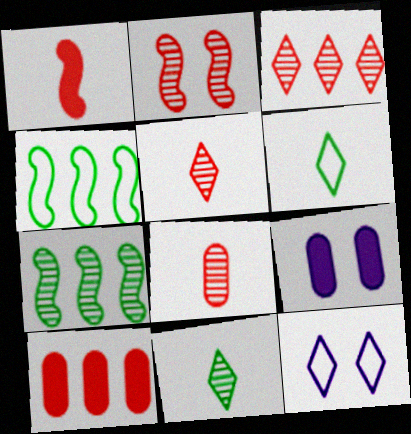[[2, 3, 8], 
[4, 5, 9]]